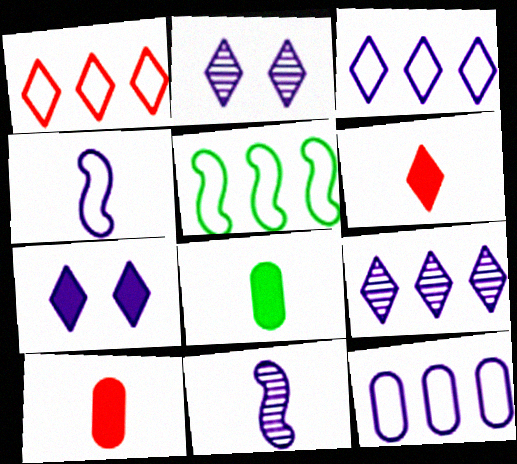[[1, 5, 12], 
[2, 5, 10], 
[7, 11, 12]]